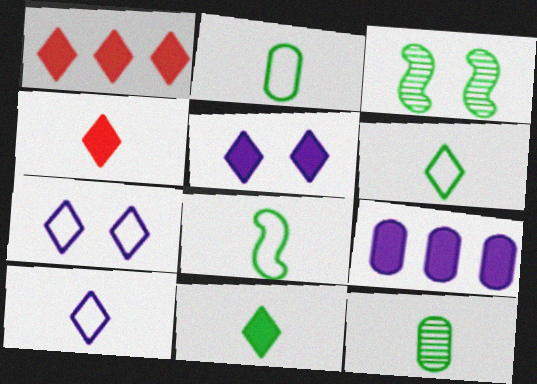[[1, 5, 11], 
[2, 6, 8], 
[8, 11, 12]]